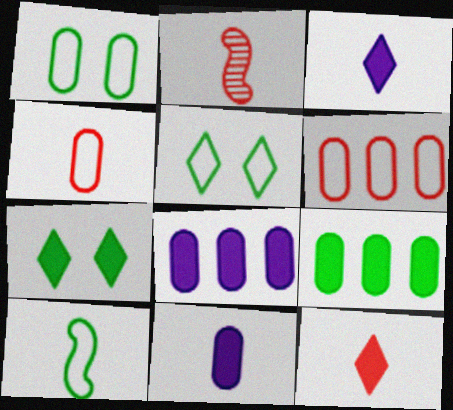[[2, 4, 12], 
[2, 5, 8]]